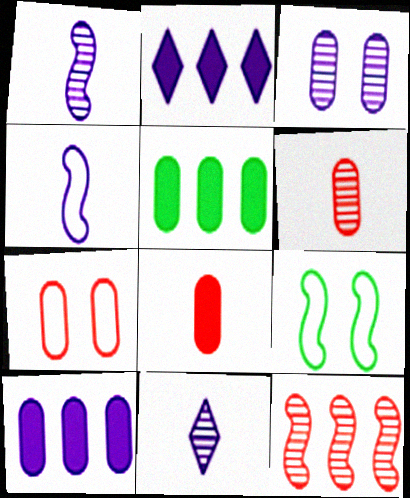[[2, 3, 4], 
[2, 6, 9]]